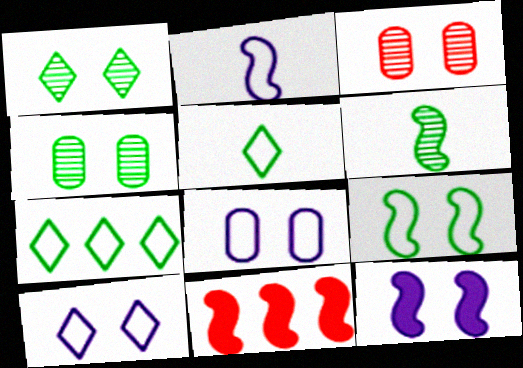[]